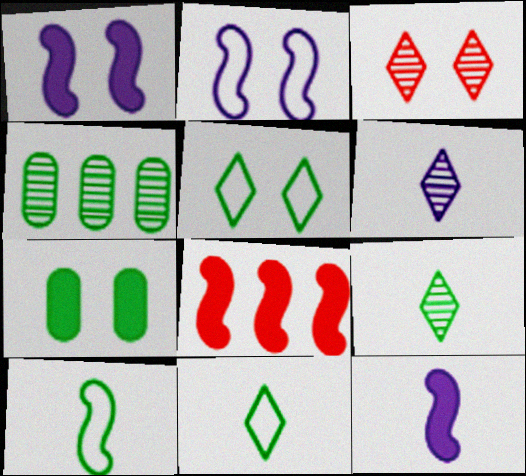[[2, 3, 7]]